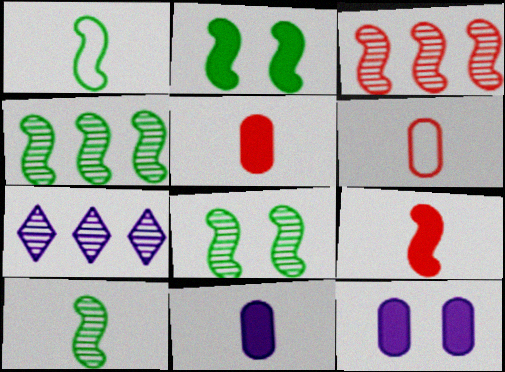[[1, 2, 4], 
[2, 6, 7], 
[4, 8, 10]]